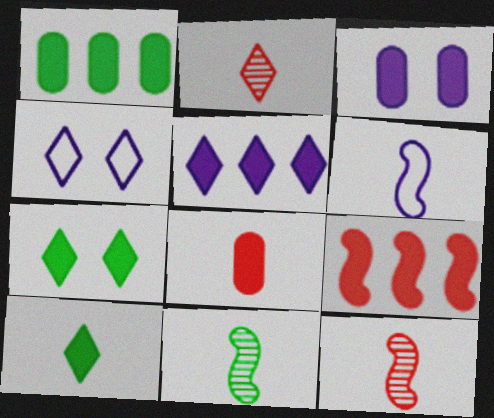[[1, 3, 8], 
[1, 4, 12], 
[1, 5, 9], 
[3, 9, 10]]